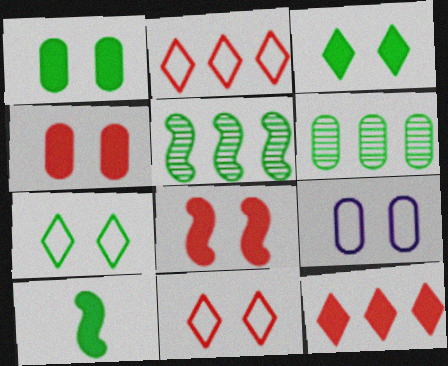[[6, 7, 10]]